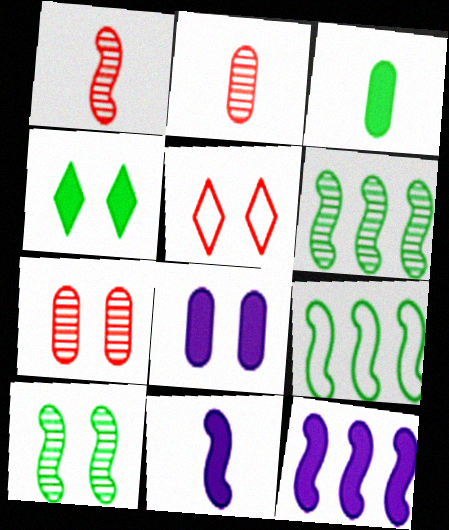[[5, 8, 10]]